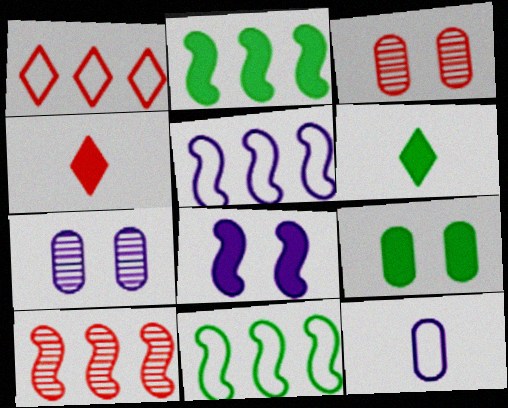[[2, 5, 10], 
[2, 6, 9], 
[3, 5, 6], 
[4, 7, 11]]